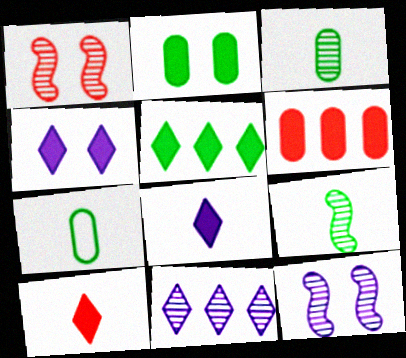[[1, 3, 11], 
[4, 5, 10]]